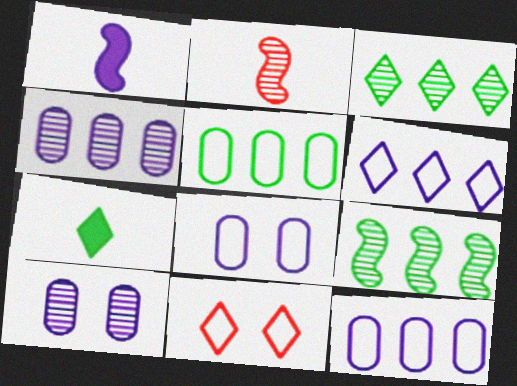[[1, 6, 10], 
[2, 3, 10]]